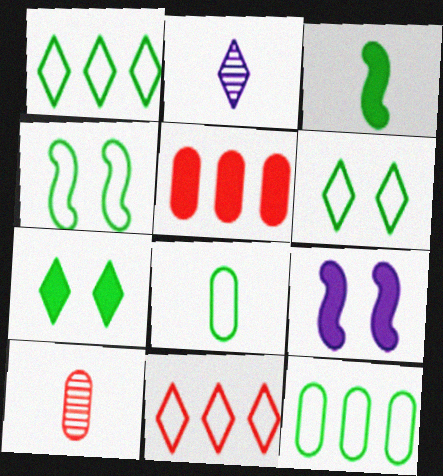[[1, 4, 8], 
[1, 9, 10], 
[2, 4, 5], 
[2, 7, 11]]